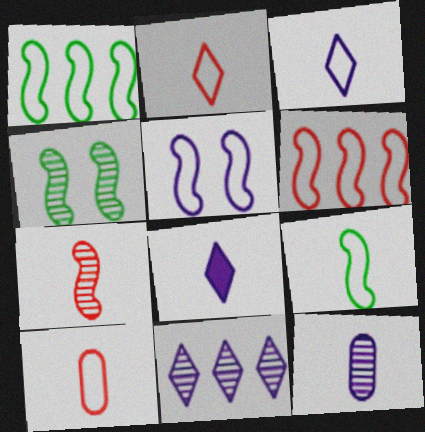[[3, 9, 10], 
[5, 6, 9]]